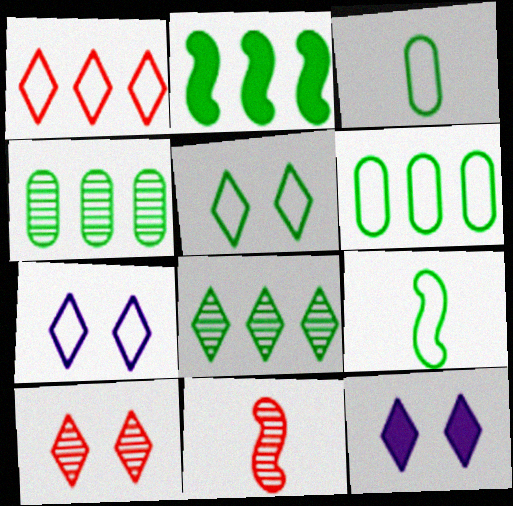[[2, 6, 8], 
[5, 6, 9], 
[5, 10, 12], 
[6, 11, 12]]